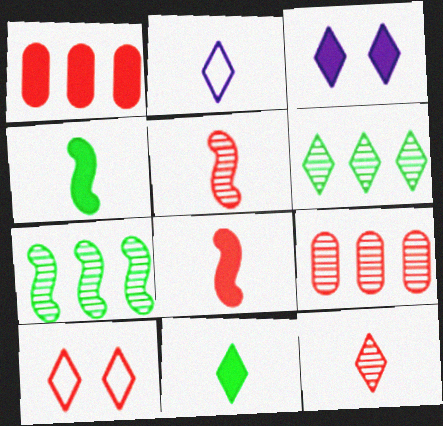[[1, 3, 4], 
[1, 5, 10], 
[2, 11, 12], 
[8, 9, 10]]